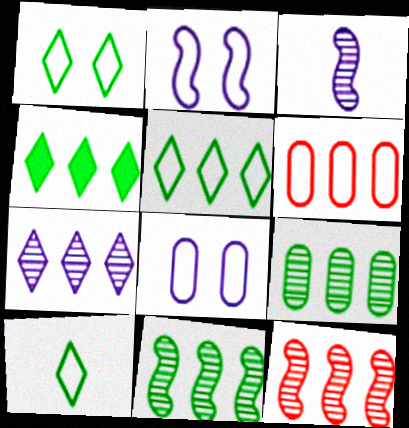[[1, 5, 10], 
[2, 6, 10], 
[7, 9, 12]]